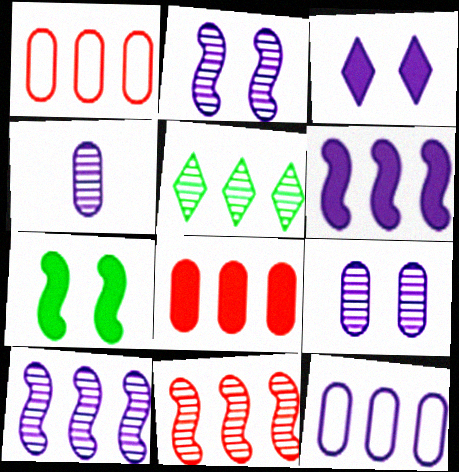[[1, 5, 6]]